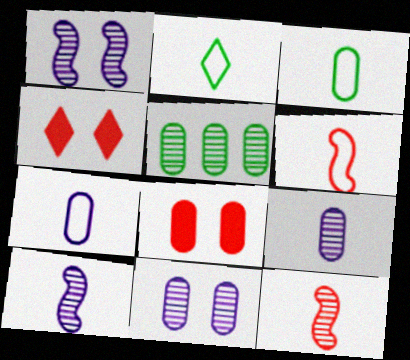[[2, 6, 7], 
[5, 7, 8]]